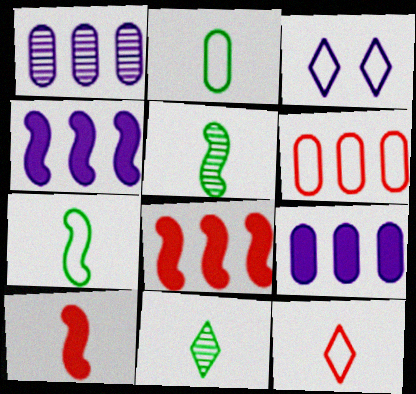[[3, 6, 7]]